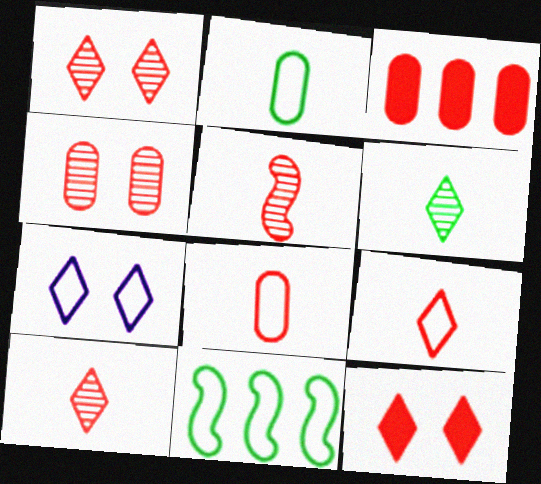[[3, 4, 8], 
[7, 8, 11]]